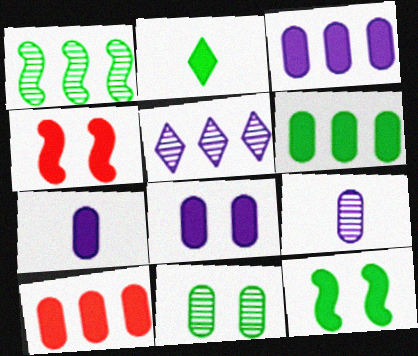[[2, 3, 4], 
[2, 6, 12], 
[3, 6, 10], 
[3, 7, 8]]